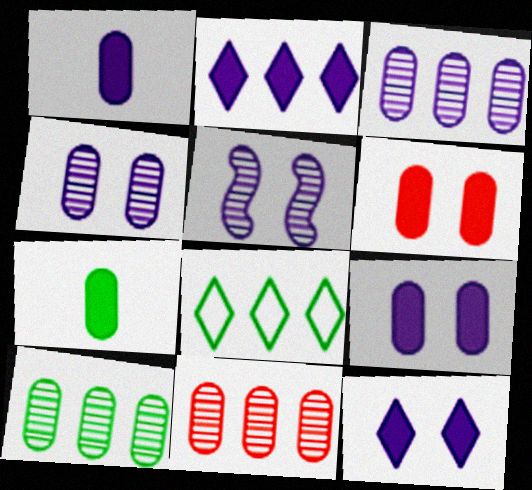[[3, 10, 11]]